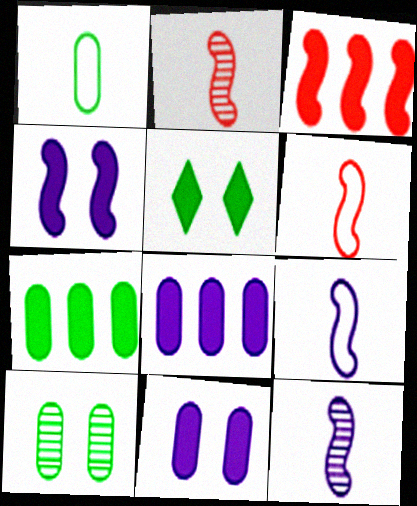[[1, 7, 10]]